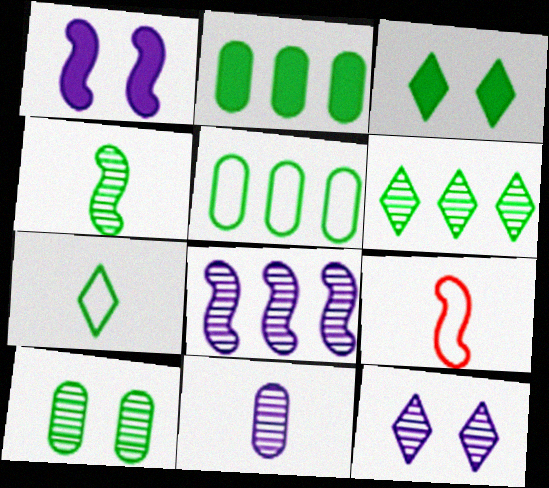[[2, 9, 12], 
[3, 4, 5], 
[3, 6, 7], 
[4, 6, 10], 
[8, 11, 12]]